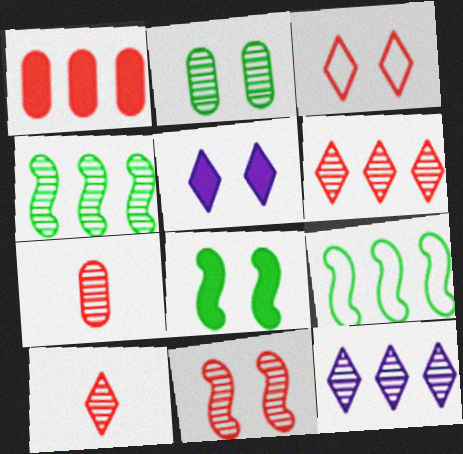[[1, 9, 12], 
[5, 7, 9], 
[6, 7, 11]]